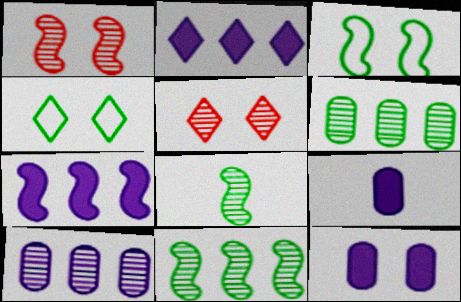[[1, 4, 12], 
[3, 5, 12], 
[5, 8, 10]]